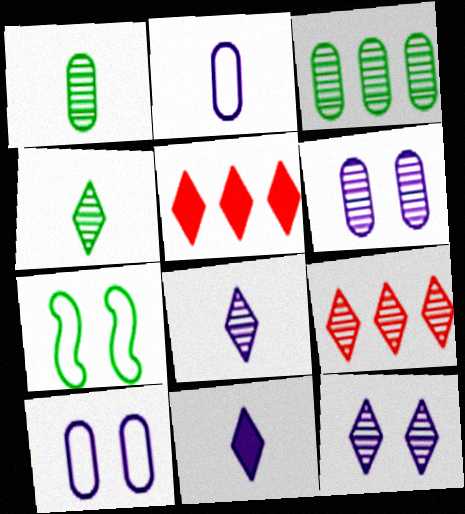[[4, 9, 12]]